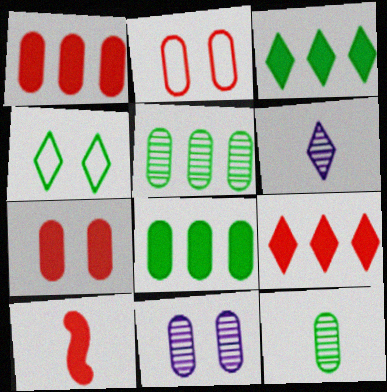[[4, 6, 9], 
[7, 9, 10]]